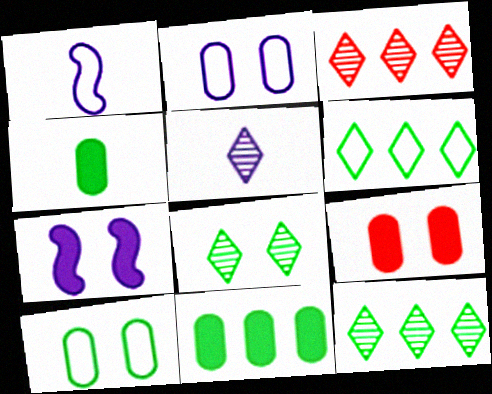[[1, 9, 12], 
[3, 5, 8]]